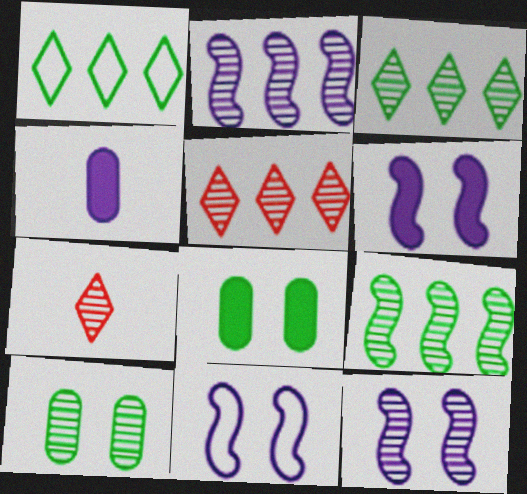[[2, 7, 10], 
[6, 11, 12]]